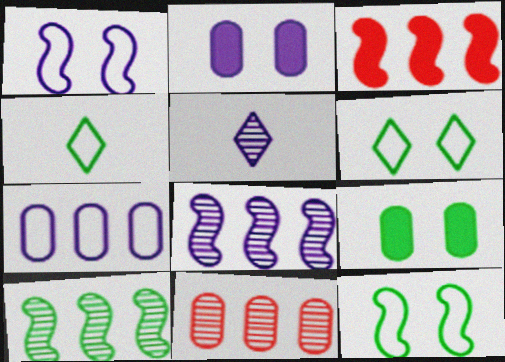[[4, 9, 10]]